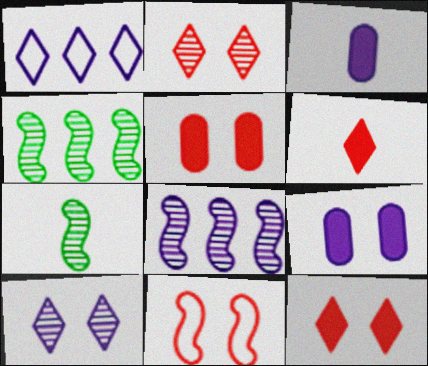[[1, 5, 7], 
[2, 5, 11]]